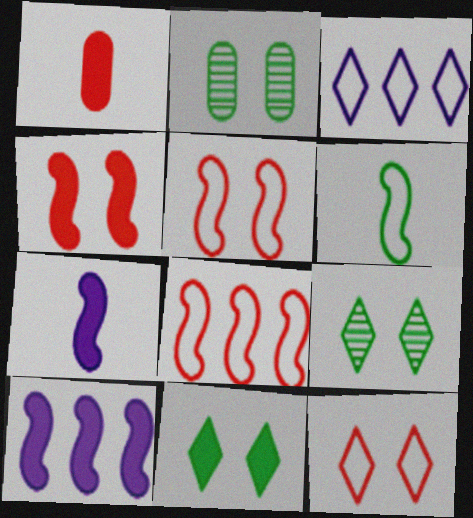[[1, 10, 11]]